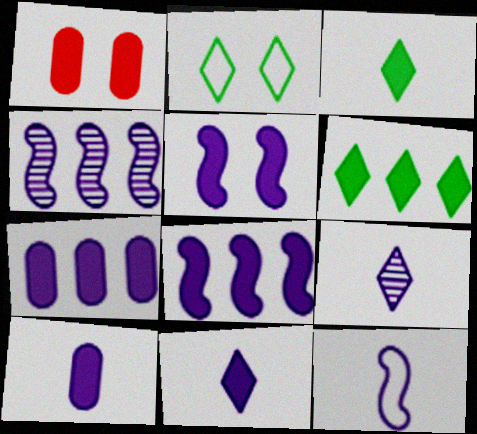[[1, 3, 8], 
[4, 5, 12], 
[5, 7, 11], 
[9, 10, 12]]